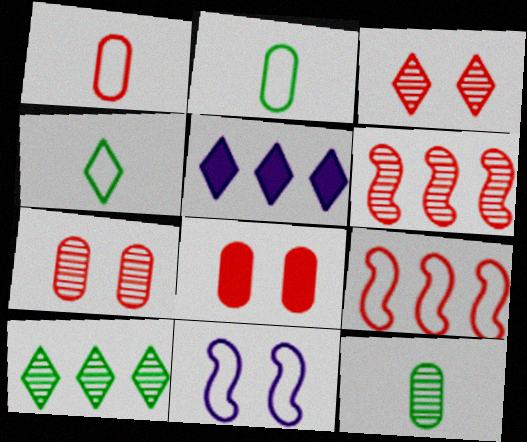[[3, 4, 5]]